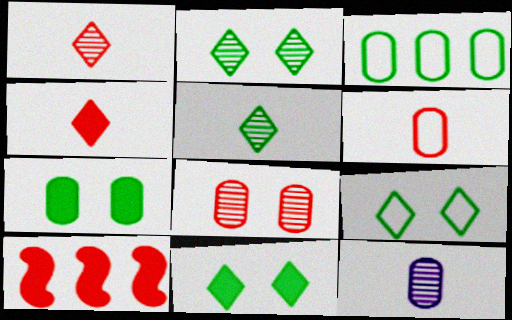[[2, 9, 11], 
[9, 10, 12]]